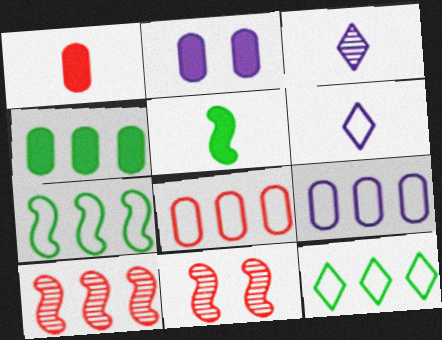[[1, 2, 4], 
[4, 6, 11]]